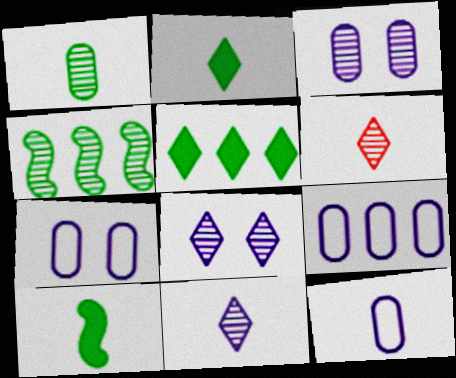[[3, 4, 6], 
[6, 10, 12], 
[7, 9, 12]]